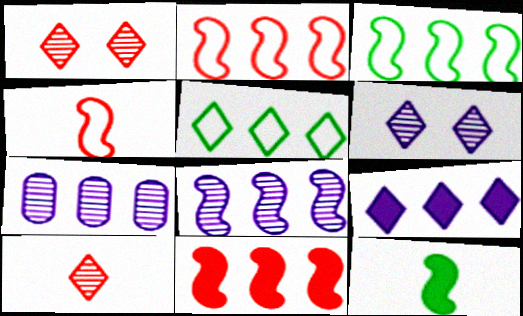[[3, 8, 11], 
[5, 7, 11]]